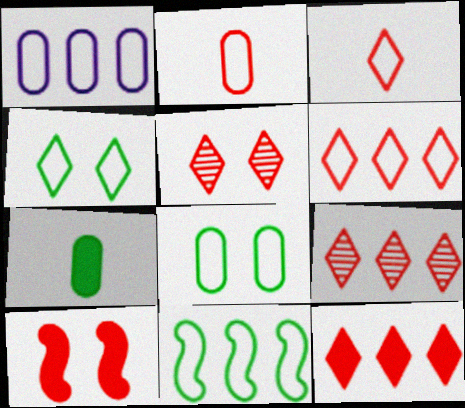[[1, 2, 8], 
[1, 6, 11], 
[2, 9, 10], 
[3, 5, 12], 
[6, 9, 12]]